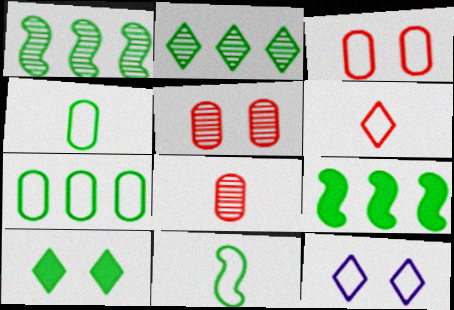[[1, 4, 10], 
[2, 7, 9], 
[8, 9, 12]]